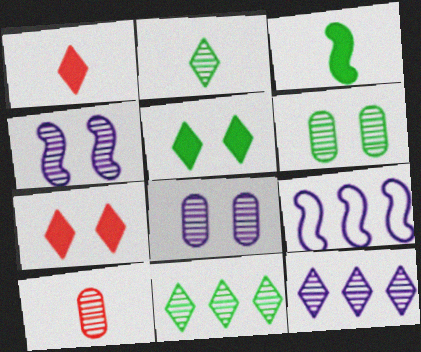[[1, 6, 9], 
[4, 10, 11], 
[5, 9, 10]]